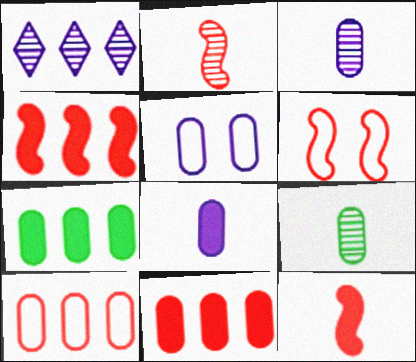[[2, 4, 6], 
[5, 9, 11]]